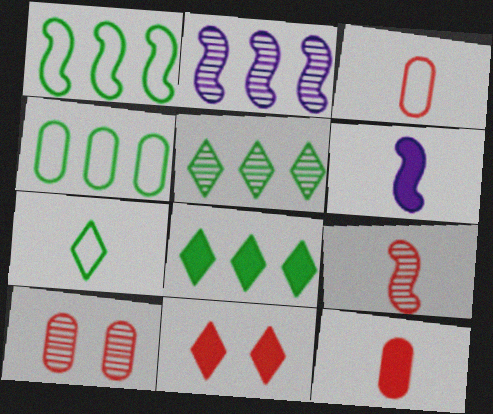[]